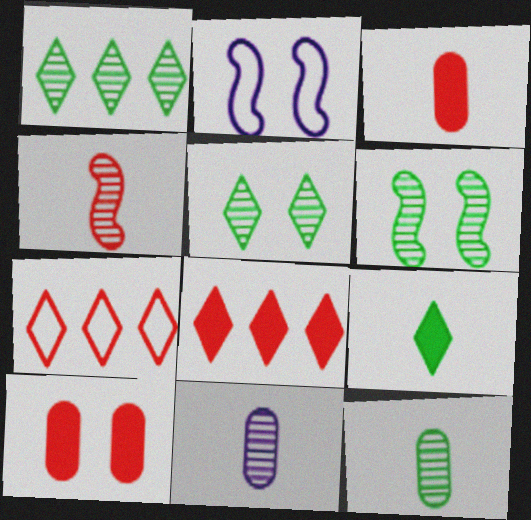[[1, 2, 3], 
[1, 6, 12], 
[2, 5, 10], 
[2, 8, 12], 
[4, 7, 10]]